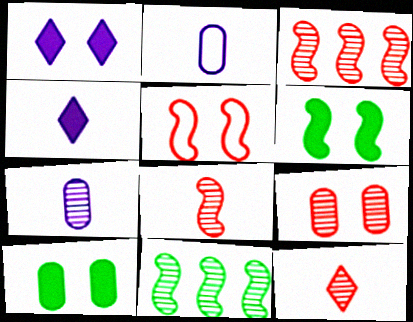[[3, 9, 12]]